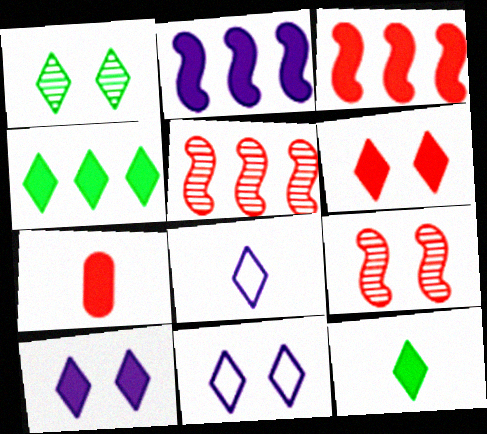[[1, 6, 11], 
[3, 6, 7]]